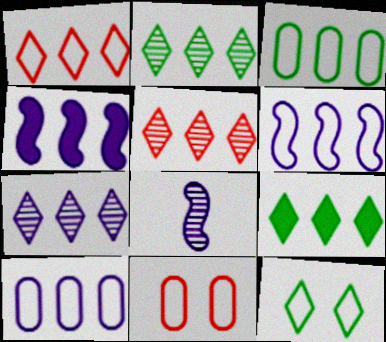[[1, 3, 6], 
[1, 7, 9], 
[2, 5, 7], 
[3, 4, 5], 
[4, 7, 10], 
[8, 9, 11]]